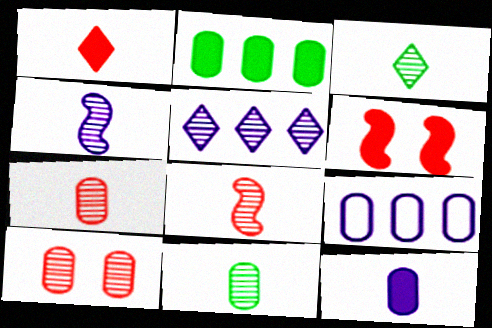[[3, 4, 7], 
[3, 6, 9]]